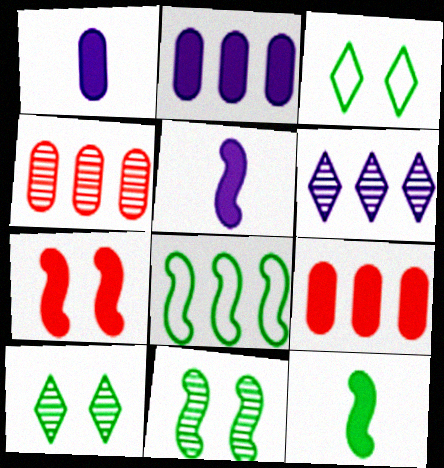[[3, 4, 5], 
[6, 8, 9], 
[8, 11, 12]]